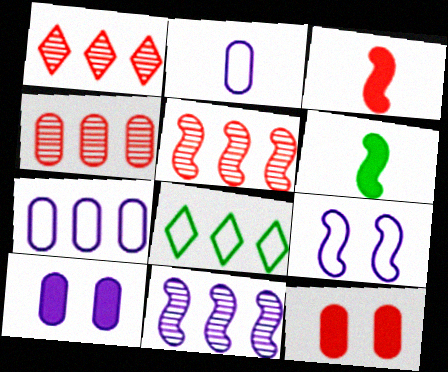[[1, 4, 5], 
[5, 6, 9]]